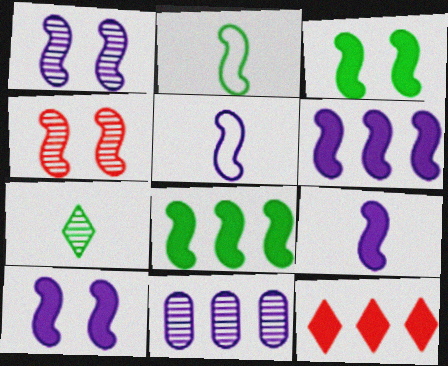[[1, 5, 6], 
[2, 4, 6], 
[4, 5, 8], 
[4, 7, 11], 
[6, 9, 10]]